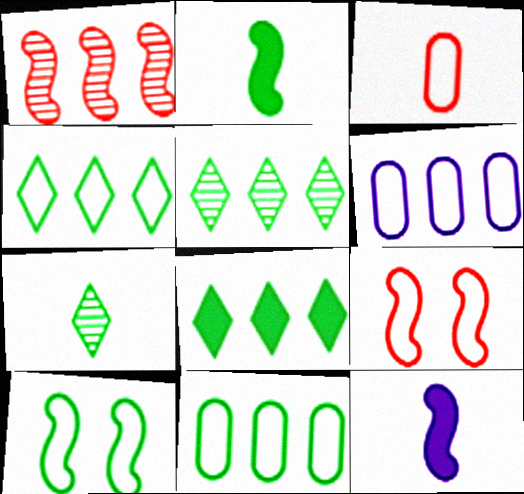[[1, 6, 8], 
[1, 10, 12], 
[3, 7, 12], 
[4, 5, 8]]